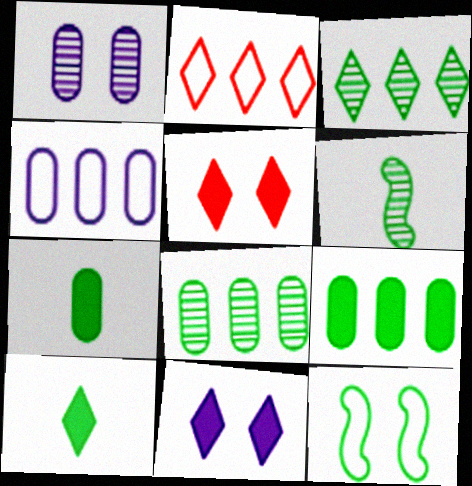[[1, 5, 12], 
[3, 7, 12], 
[4, 5, 6], 
[8, 10, 12]]